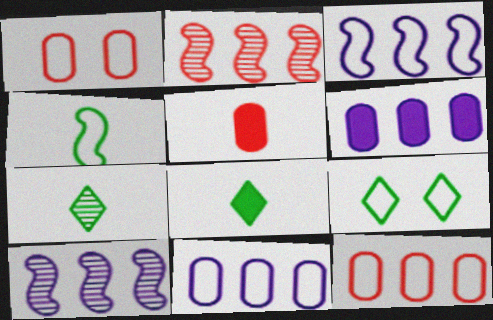[[1, 8, 10], 
[5, 9, 10]]